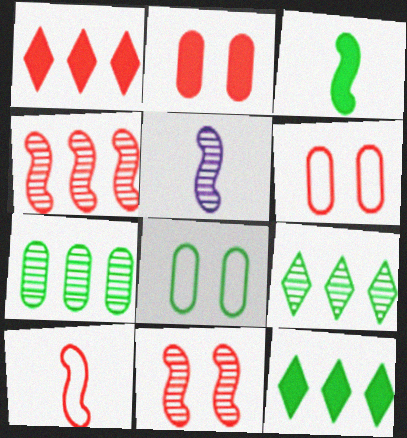[[1, 5, 8], 
[3, 5, 10], 
[3, 8, 9], 
[5, 6, 12]]